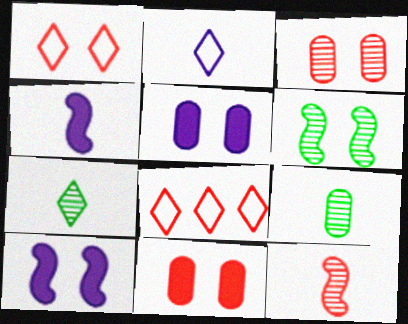[[1, 5, 6], 
[8, 9, 10], 
[8, 11, 12]]